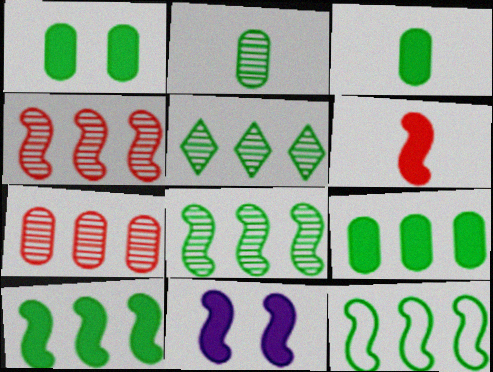[[1, 3, 9], 
[5, 9, 12], 
[6, 10, 11], 
[8, 10, 12]]